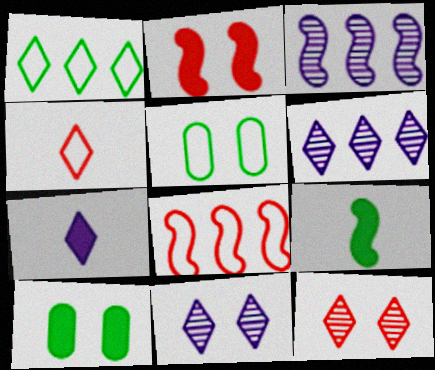[[1, 7, 12], 
[2, 5, 11], 
[3, 4, 10]]